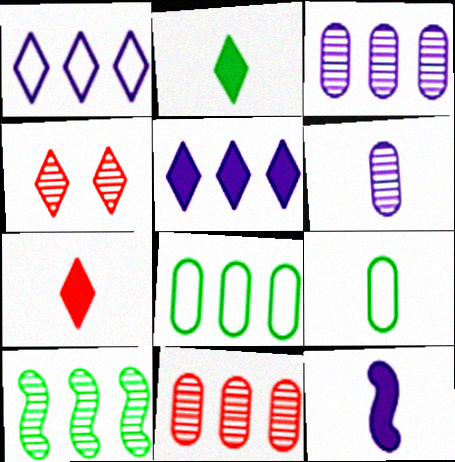[[1, 2, 4], 
[4, 6, 10], 
[4, 8, 12]]